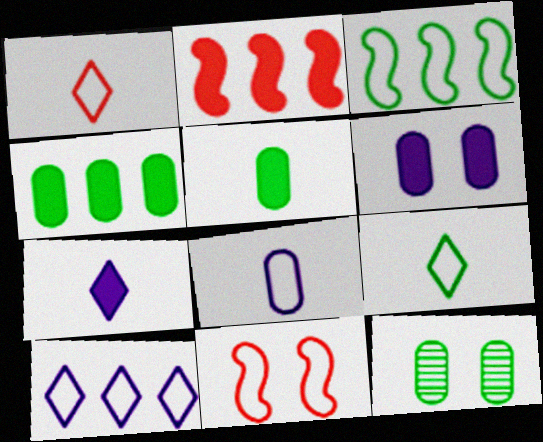[]